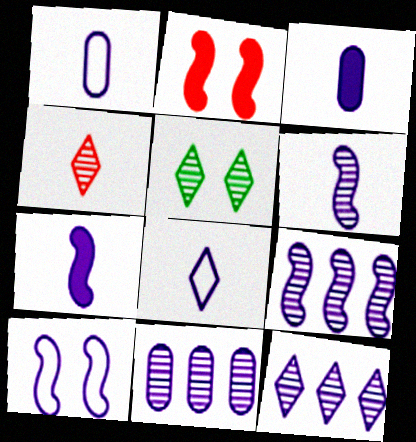[[3, 6, 8], 
[3, 10, 12], 
[4, 5, 12], 
[7, 9, 10], 
[9, 11, 12]]